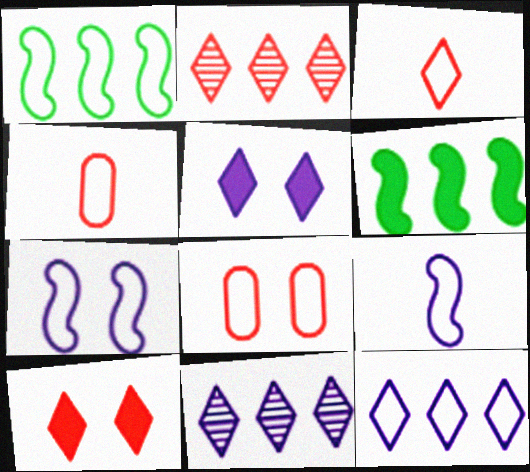[[2, 3, 10]]